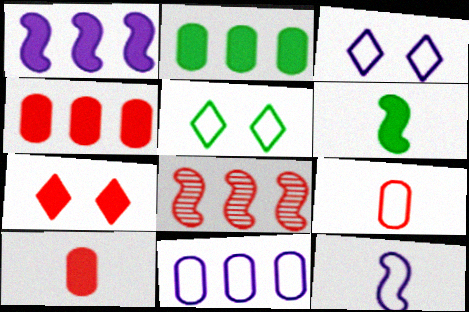[[3, 11, 12], 
[7, 8, 9]]